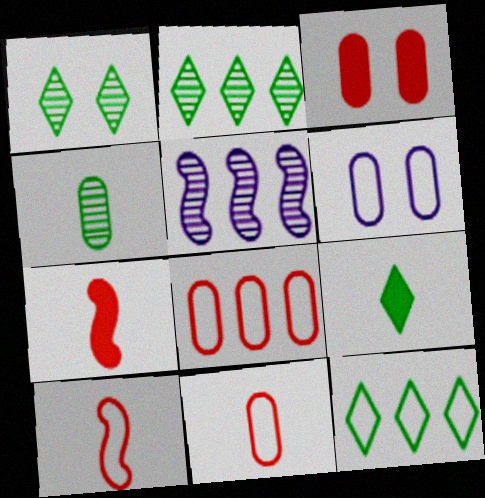[[1, 9, 12], 
[2, 6, 7], 
[6, 10, 12]]